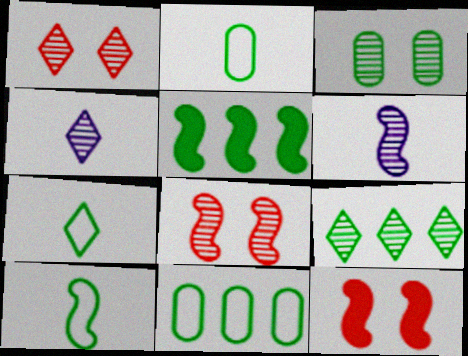[[1, 4, 9], 
[2, 7, 10], 
[3, 5, 7], 
[4, 11, 12], 
[5, 9, 11]]